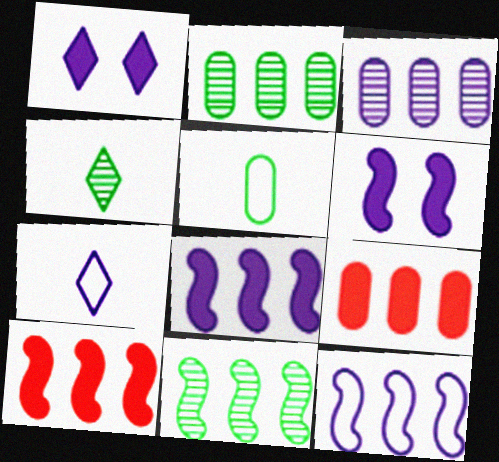[[3, 6, 7], 
[10, 11, 12]]